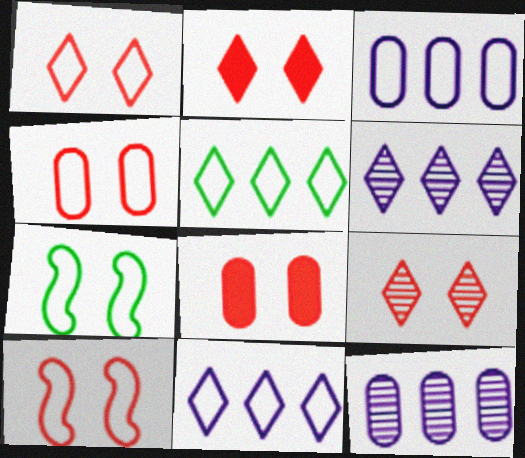[[1, 2, 9], 
[1, 4, 10], 
[8, 9, 10]]